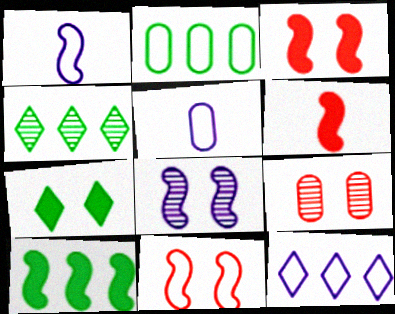[[2, 4, 10], 
[3, 4, 5]]